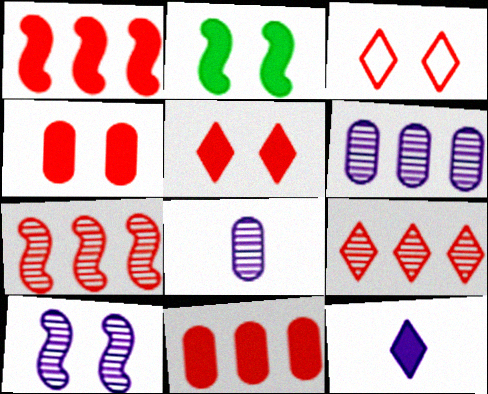[[2, 11, 12]]